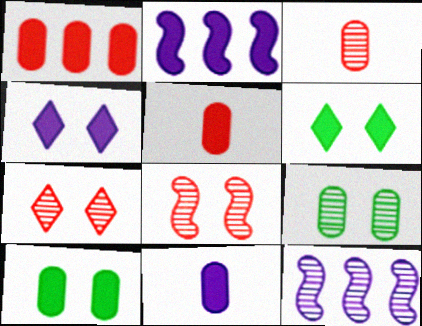[[1, 10, 11], 
[2, 4, 11], 
[2, 5, 6]]